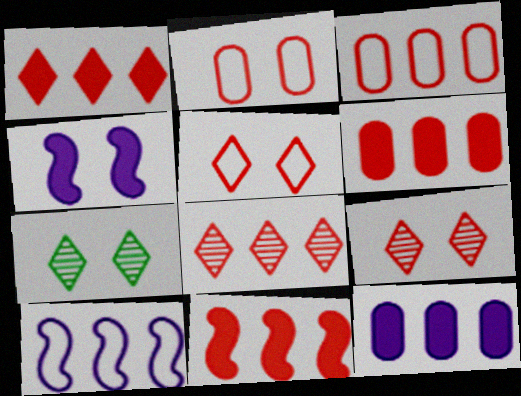[[1, 6, 11], 
[2, 4, 7], 
[3, 8, 11]]